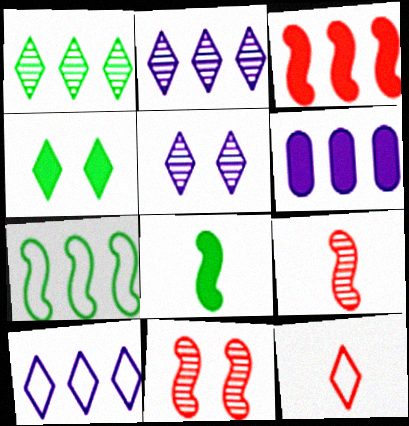[[2, 4, 12]]